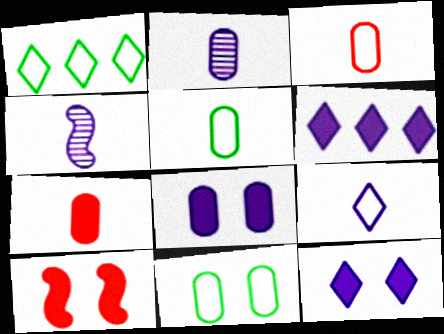[[1, 2, 10], 
[2, 5, 7]]